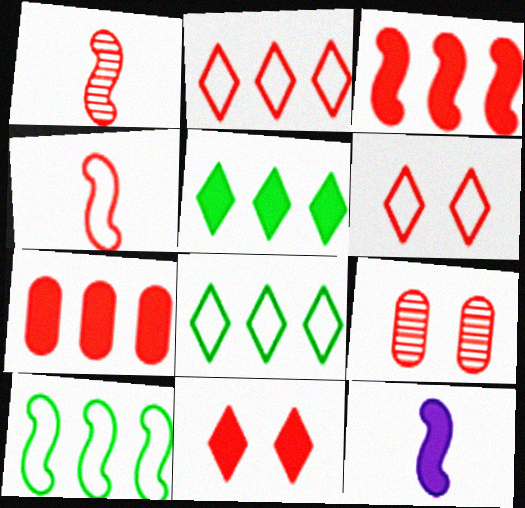[[1, 6, 7], 
[8, 9, 12]]